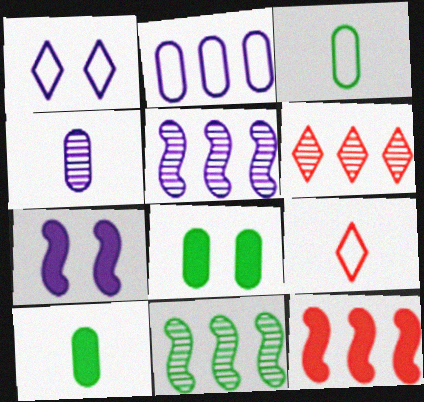[[3, 6, 7], 
[5, 8, 9]]